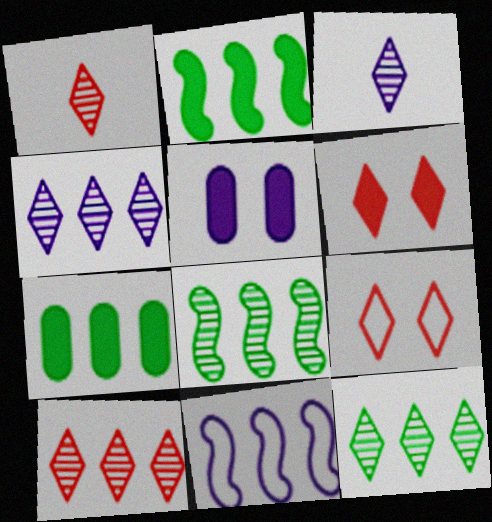[[3, 5, 11], 
[4, 10, 12], 
[7, 10, 11]]